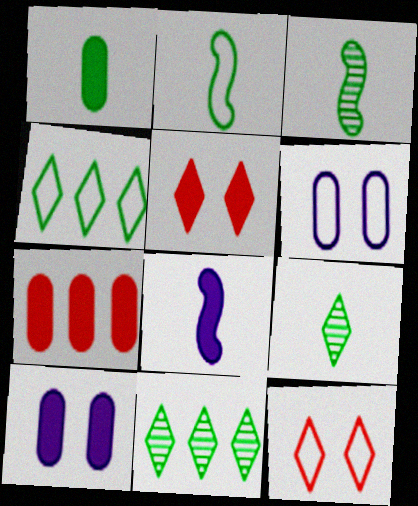[[1, 2, 9], 
[1, 7, 10]]